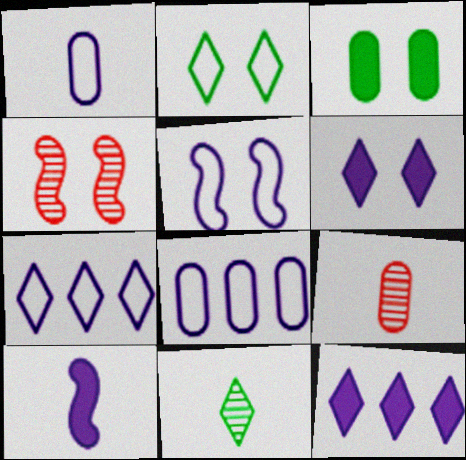[[1, 5, 7], 
[3, 8, 9]]